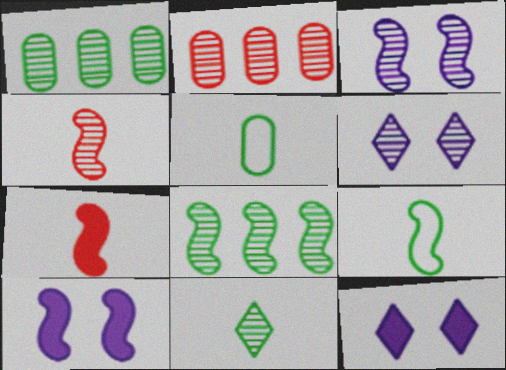[[1, 4, 6], 
[2, 3, 11], 
[2, 9, 12], 
[3, 4, 8]]